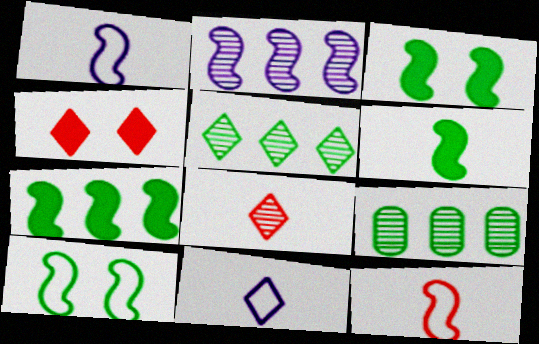[[1, 4, 9], 
[2, 3, 12], 
[3, 6, 7], 
[4, 5, 11]]